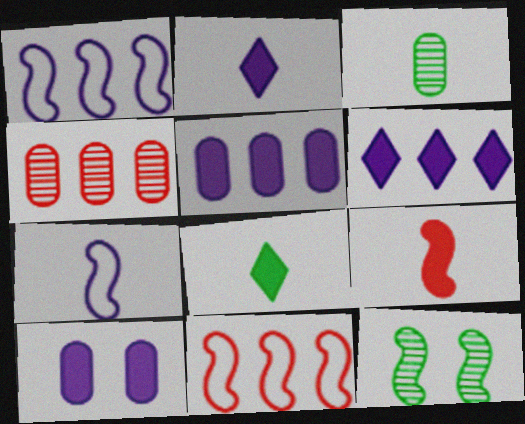[[1, 9, 12]]